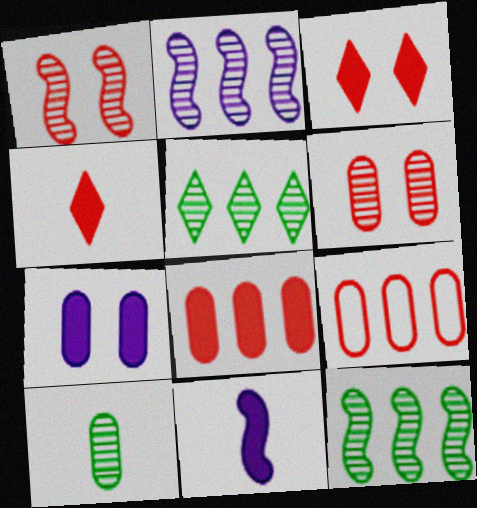[[1, 4, 9], 
[7, 9, 10]]